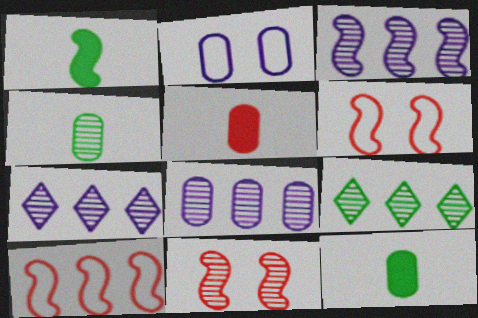[[1, 3, 6], 
[3, 7, 8], 
[4, 7, 11], 
[6, 7, 12]]